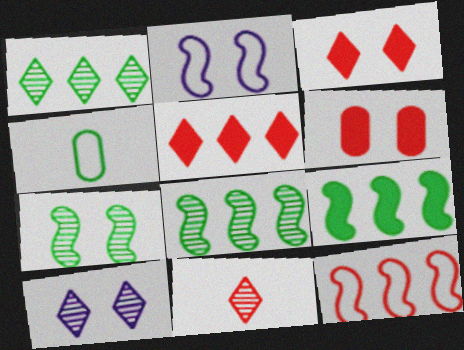[[1, 10, 11], 
[6, 11, 12]]